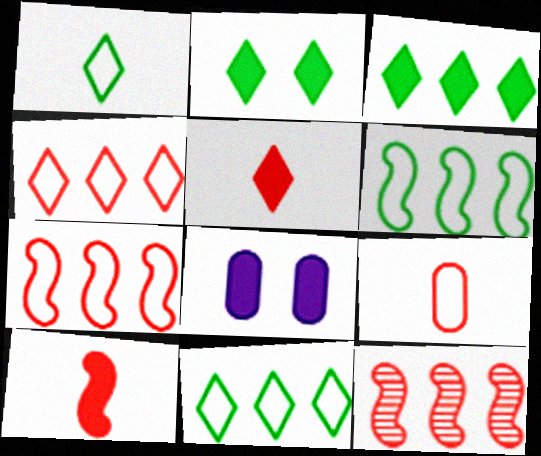[[1, 8, 12], 
[3, 8, 10]]